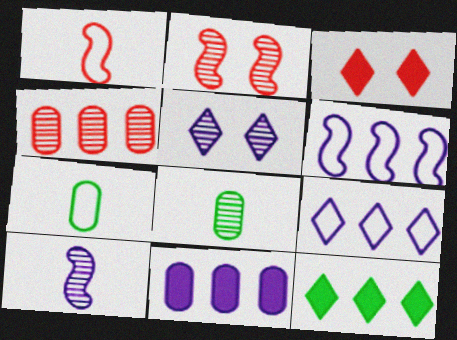[[1, 3, 4], 
[3, 6, 8], 
[4, 6, 12]]